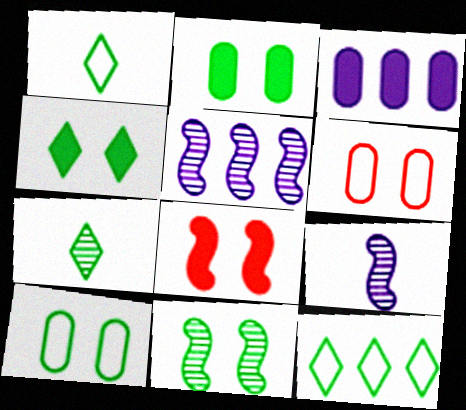[[4, 7, 12], 
[4, 10, 11]]